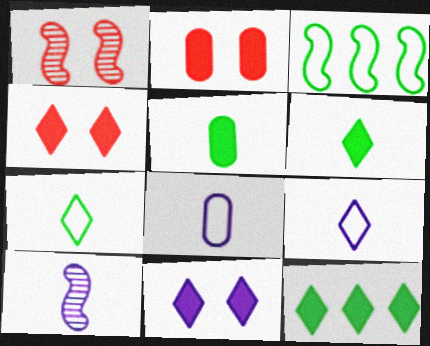[[1, 8, 12]]